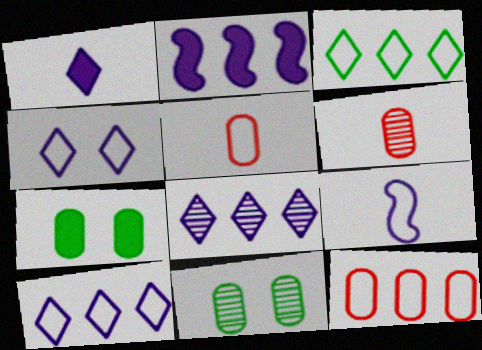[[1, 4, 8]]